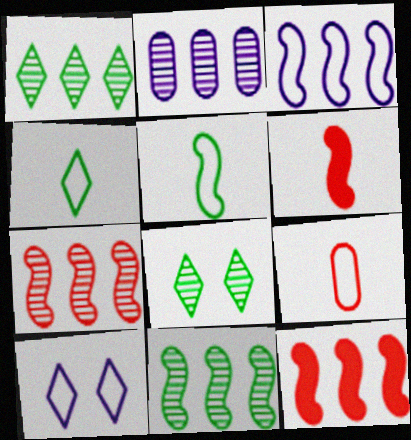[[1, 2, 7], 
[3, 11, 12]]